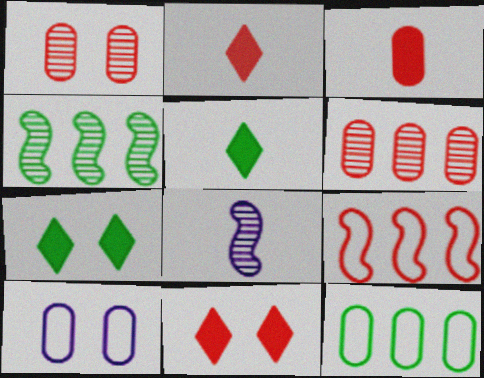[[1, 2, 9], 
[2, 4, 10], 
[8, 11, 12]]